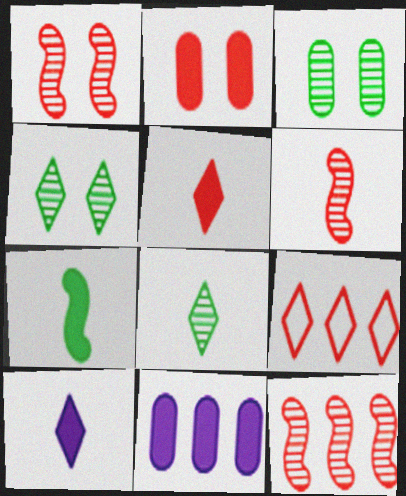[[1, 6, 12], 
[2, 6, 9], 
[4, 9, 10]]